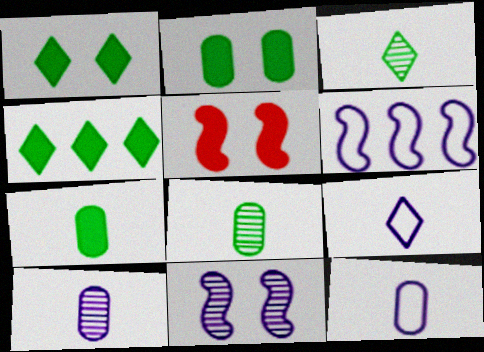[]